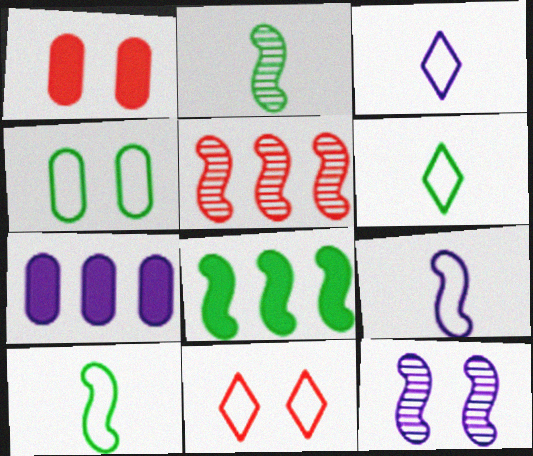[[2, 5, 12], 
[2, 7, 11], 
[3, 7, 12]]